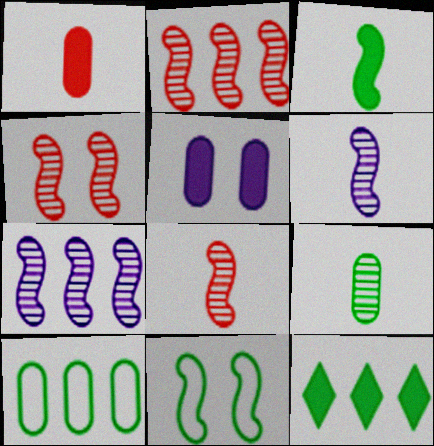[[2, 4, 8], 
[9, 11, 12]]